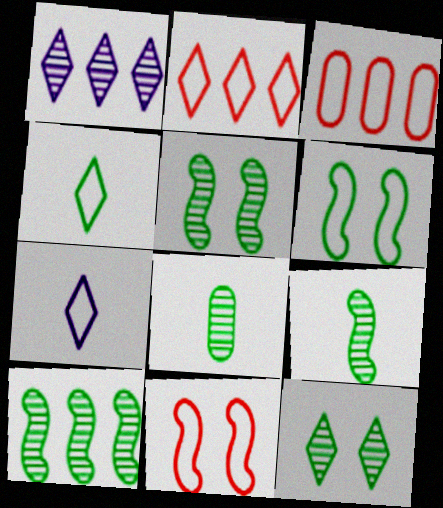[[3, 6, 7], 
[5, 9, 10], 
[8, 10, 12]]